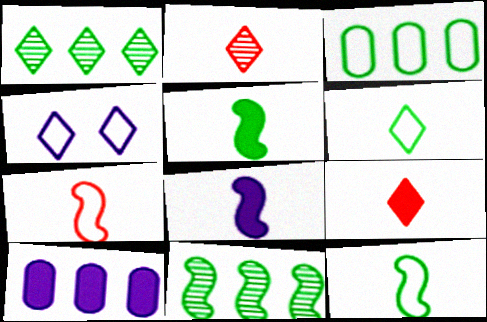[[1, 4, 9], 
[3, 4, 7]]